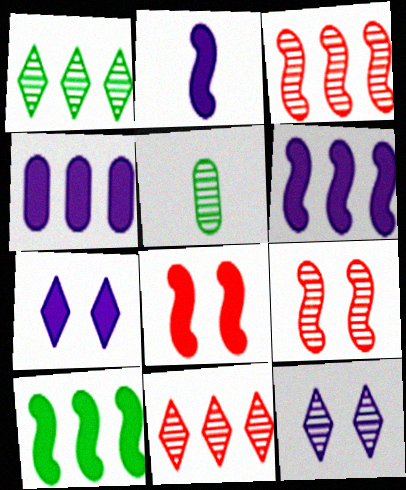[[2, 4, 7], 
[2, 8, 10], 
[3, 5, 12]]